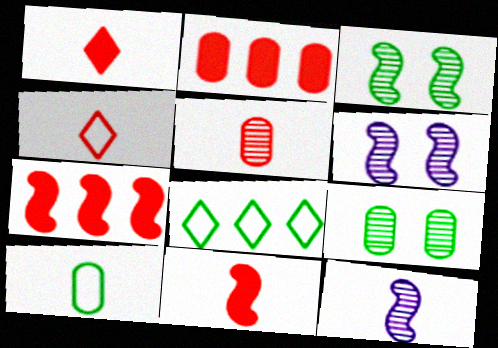[[1, 10, 12], 
[4, 5, 11]]